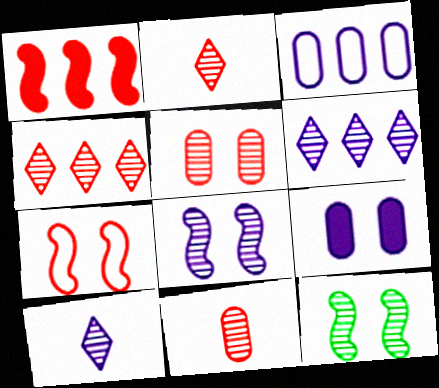[[6, 11, 12]]